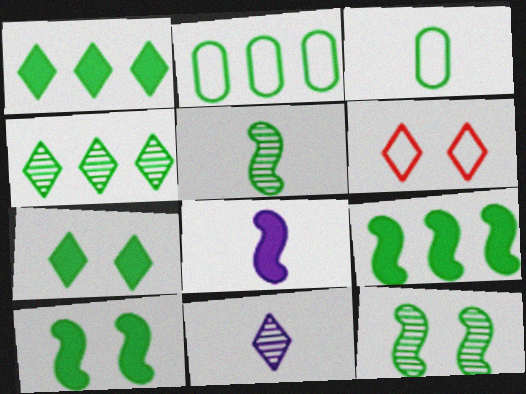[[1, 3, 12], 
[1, 6, 11], 
[2, 4, 9], 
[2, 5, 7], 
[3, 4, 10]]